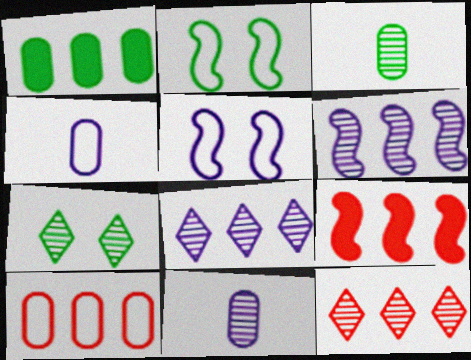[[4, 7, 9], 
[9, 10, 12]]